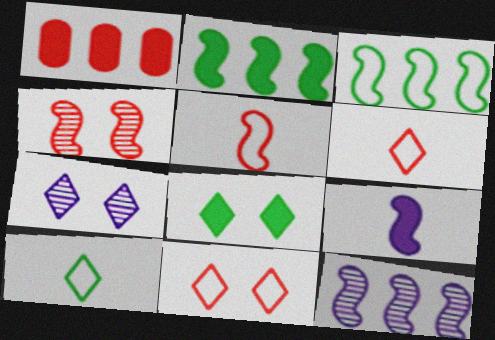[[1, 4, 6], 
[1, 8, 9], 
[3, 4, 9], 
[7, 8, 11]]